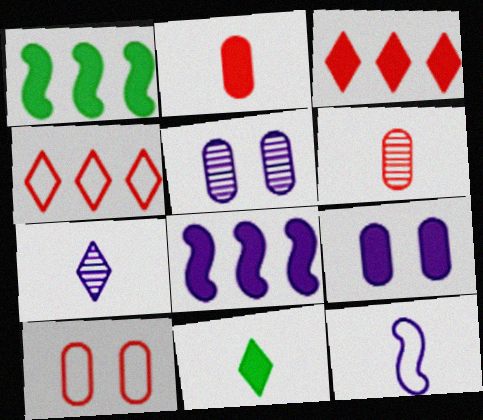[[1, 7, 10], 
[6, 11, 12]]